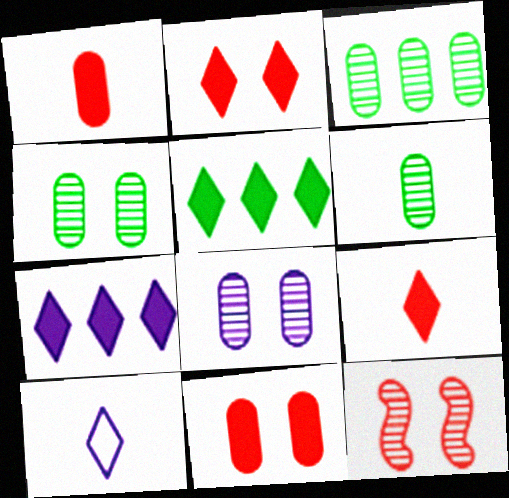[[3, 4, 6]]